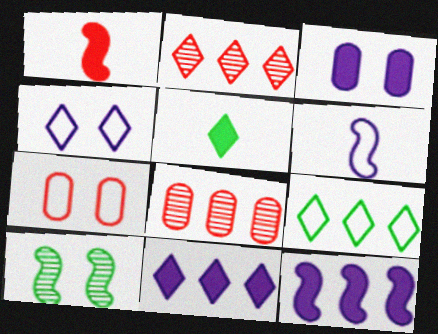[[1, 2, 7], 
[2, 4, 5], 
[2, 9, 11], 
[6, 7, 9], 
[8, 9, 12]]